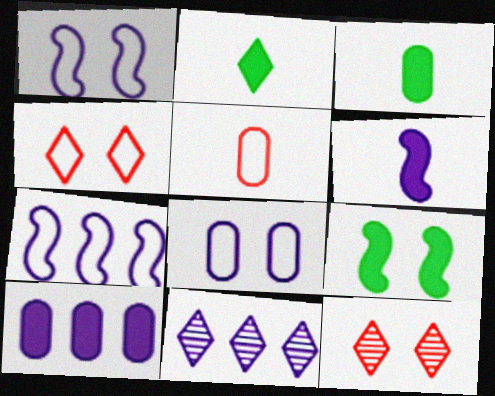[[2, 4, 11], 
[3, 7, 12], 
[5, 9, 11], 
[6, 8, 11], 
[7, 10, 11], 
[8, 9, 12]]